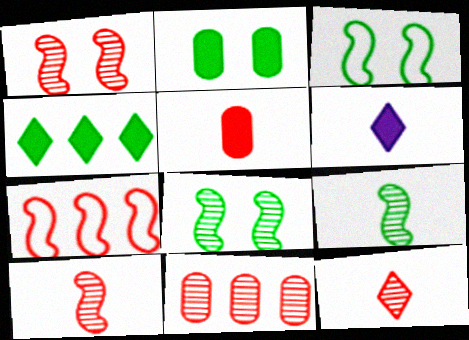[[1, 11, 12], 
[3, 6, 11]]